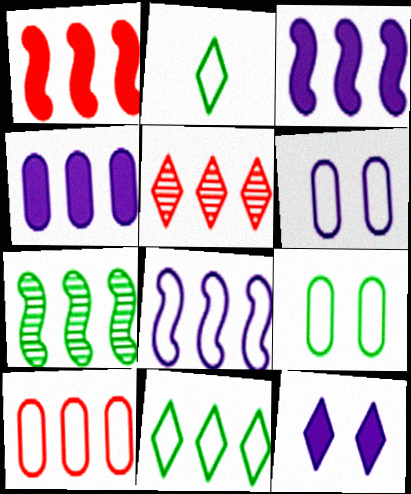[[1, 5, 10], 
[1, 7, 8], 
[2, 5, 12], 
[8, 10, 11]]